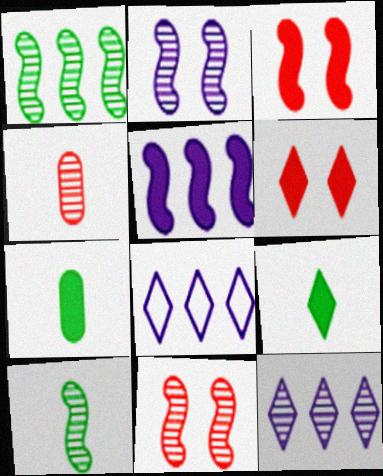[[5, 6, 7], 
[7, 8, 11]]